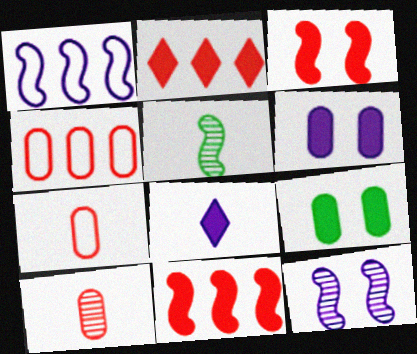[[1, 3, 5], 
[5, 7, 8], 
[8, 9, 11]]